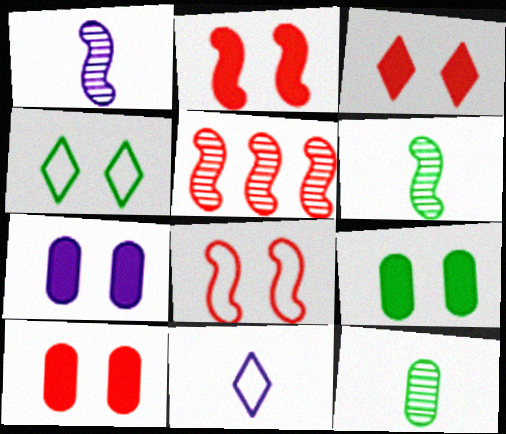[[2, 3, 10], 
[5, 9, 11], 
[7, 9, 10]]